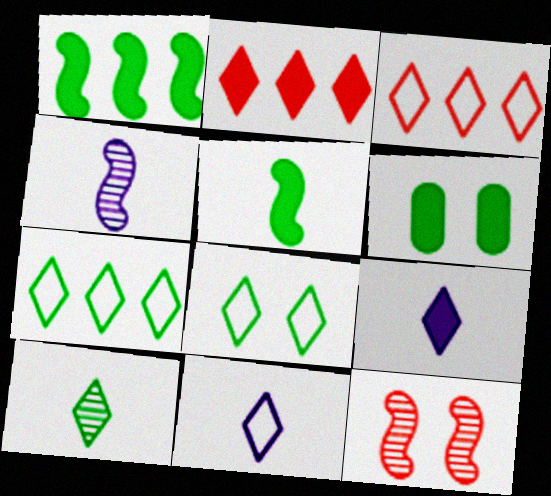[[3, 4, 6], 
[3, 8, 11]]